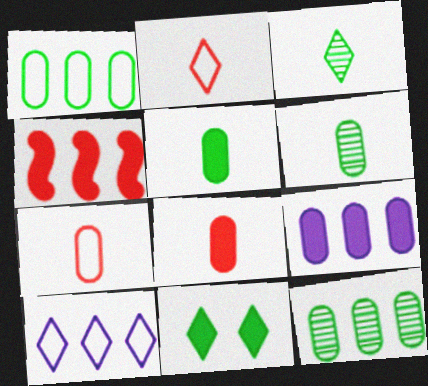[[4, 10, 12]]